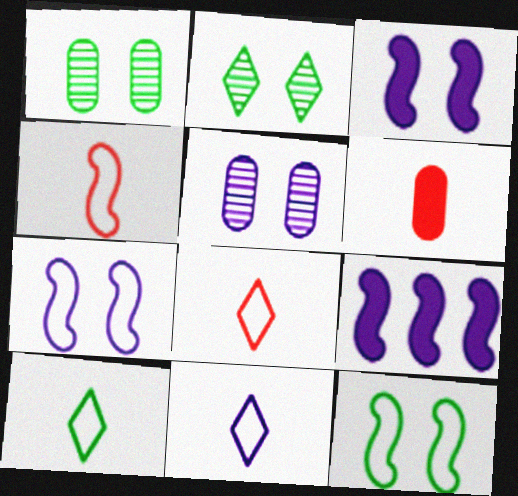[[1, 8, 9], 
[5, 9, 11], 
[8, 10, 11]]